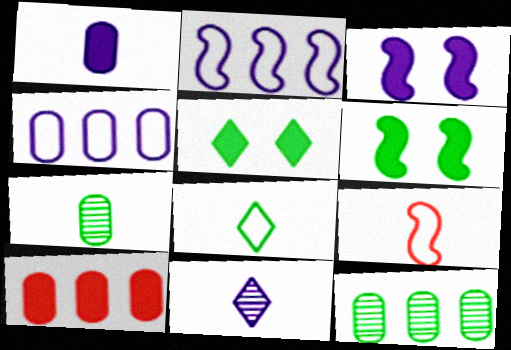[[3, 4, 11], 
[4, 10, 12], 
[6, 8, 12]]